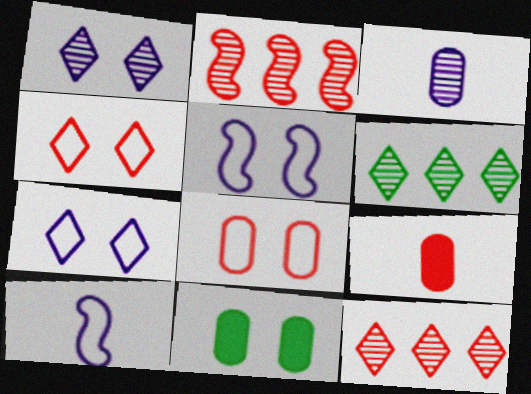[[2, 4, 9], 
[5, 6, 9], 
[10, 11, 12]]